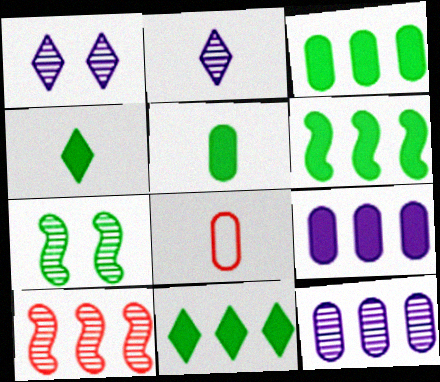[[1, 6, 8], 
[3, 6, 11]]